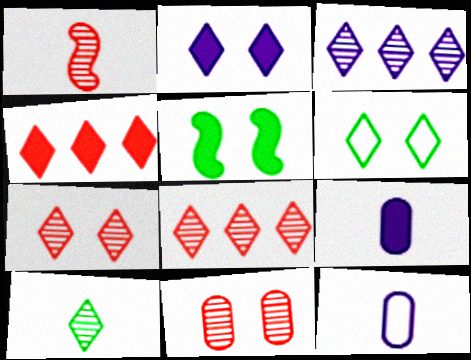[[1, 8, 11], 
[2, 6, 7], 
[3, 7, 10], 
[4, 5, 9], 
[5, 8, 12]]